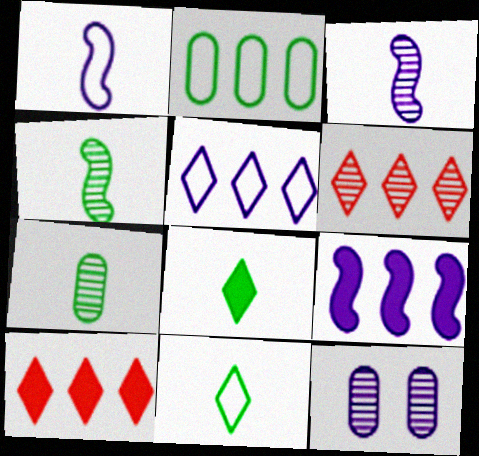[[2, 6, 9], 
[4, 6, 12]]